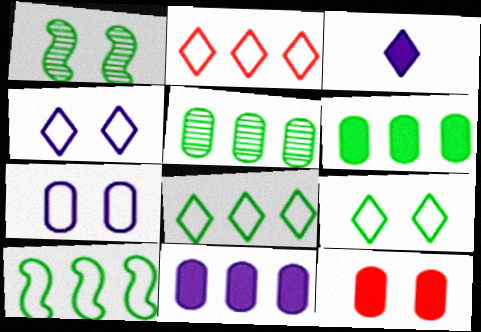[[1, 4, 12]]